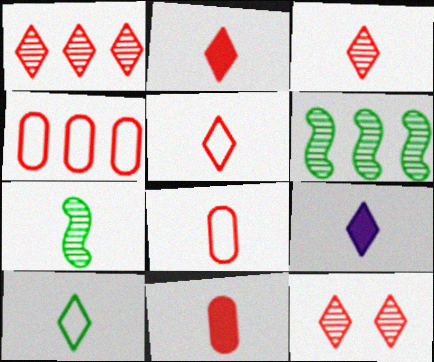[[1, 3, 12], 
[2, 3, 5], 
[3, 9, 10], 
[7, 8, 9]]